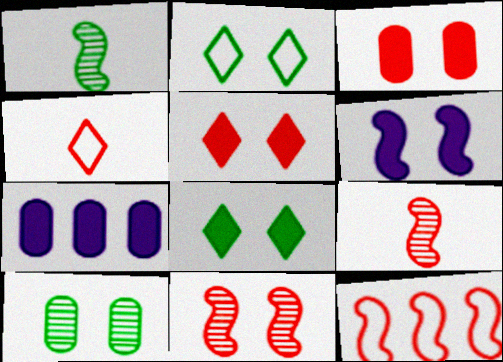[[1, 6, 12], 
[2, 7, 9], 
[3, 6, 8]]